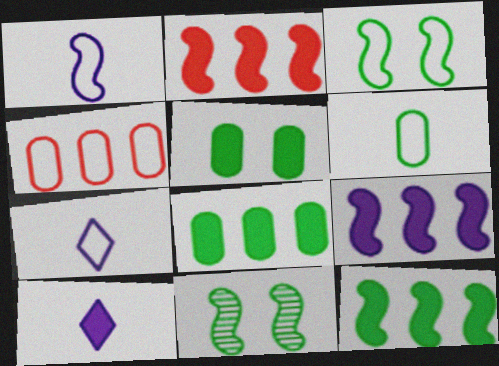[[1, 2, 11], 
[2, 5, 10], 
[2, 9, 12], 
[3, 4, 7], 
[4, 10, 11]]